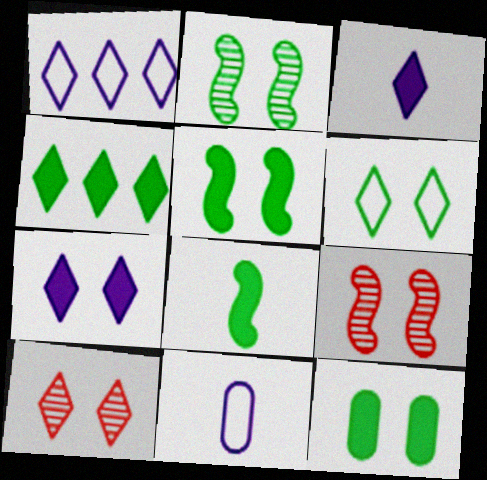[[2, 6, 12], 
[4, 8, 12], 
[4, 9, 11], 
[6, 7, 10]]